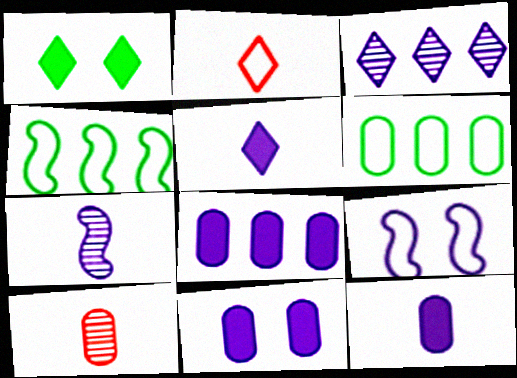[[1, 2, 3], 
[2, 6, 9], 
[3, 9, 12], 
[6, 10, 11], 
[8, 11, 12]]